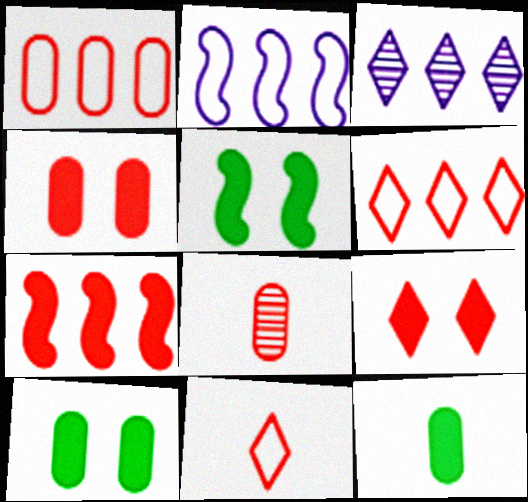[[1, 4, 8]]